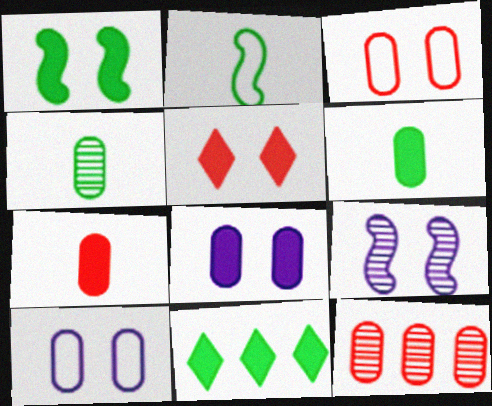[[1, 5, 8], 
[1, 6, 11], 
[3, 7, 12], 
[6, 10, 12]]